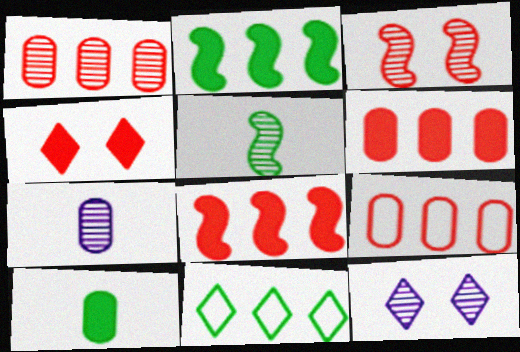[[1, 5, 12], 
[1, 6, 9]]